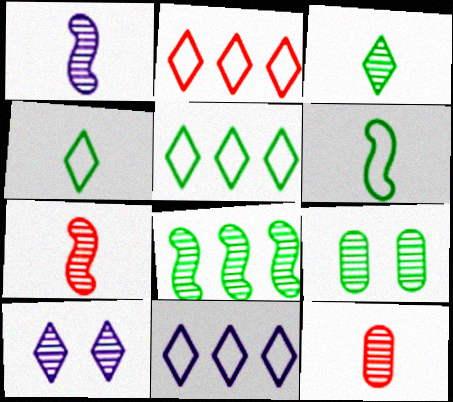[[1, 3, 12], 
[2, 5, 11], 
[3, 8, 9], 
[8, 10, 12]]